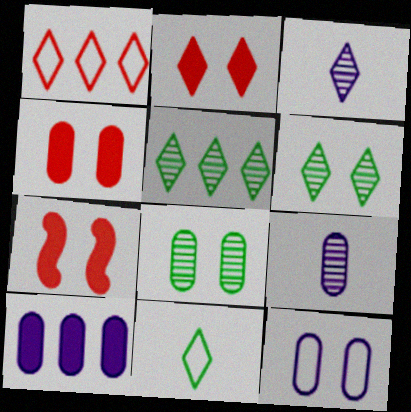[[2, 4, 7], 
[4, 8, 12], 
[6, 7, 12], 
[9, 10, 12]]